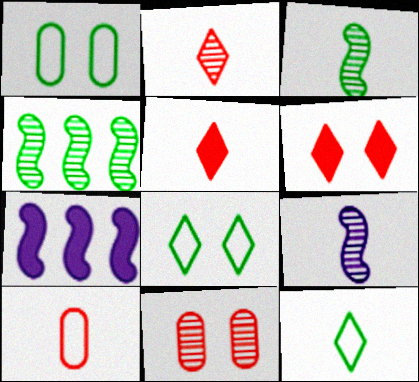[[1, 2, 7], 
[7, 11, 12]]